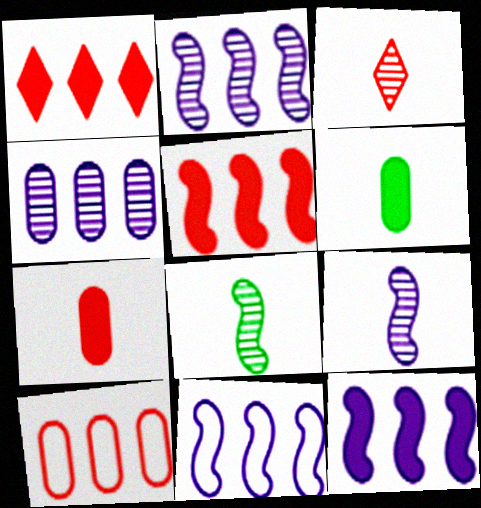[[2, 11, 12]]